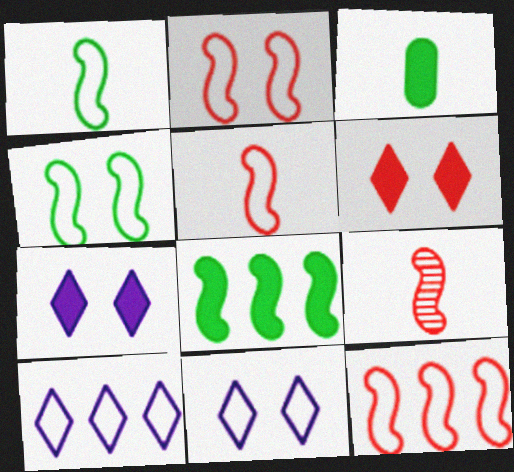[[2, 5, 12]]